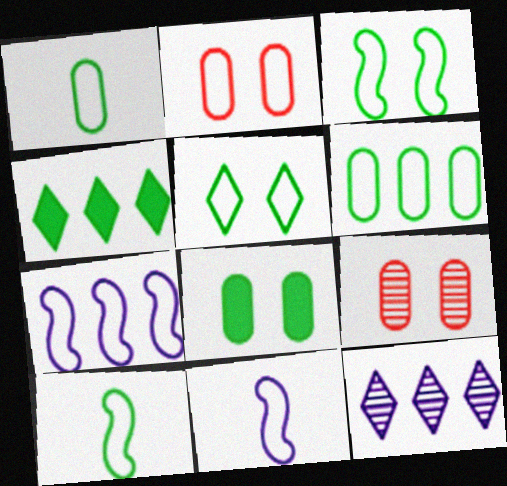[[4, 9, 11], 
[5, 6, 10]]